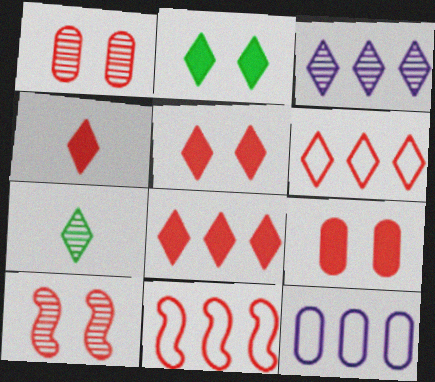[[1, 4, 11], 
[4, 5, 8]]